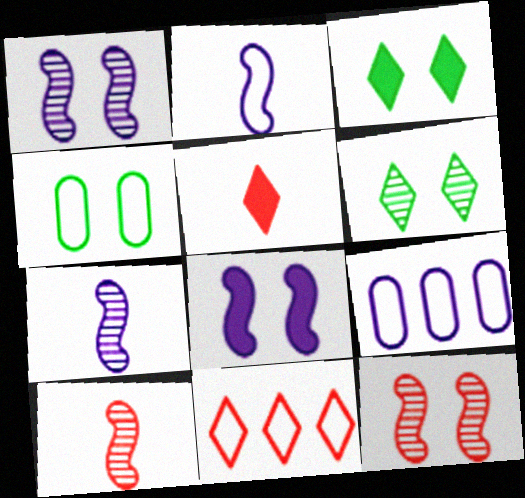[[2, 4, 11], 
[3, 9, 10]]